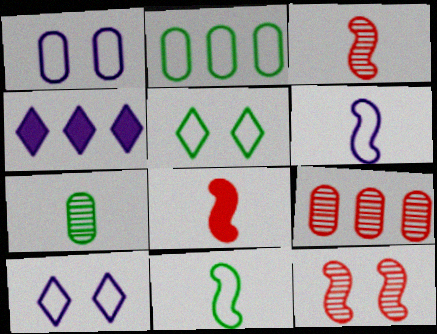[[2, 5, 11]]